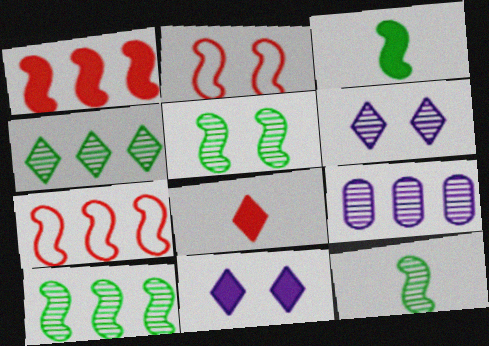[[5, 10, 12]]